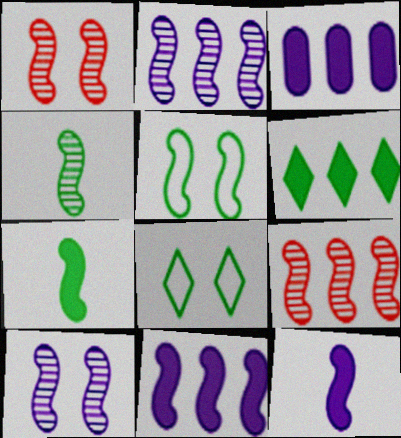[[1, 2, 4], 
[4, 9, 10], 
[5, 9, 12]]